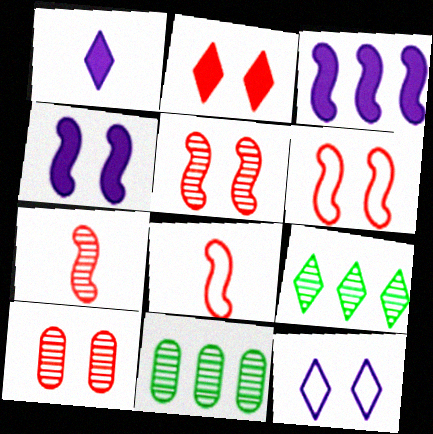[[1, 6, 11], 
[2, 6, 10]]